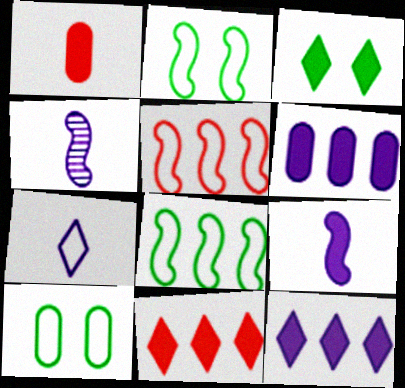[[4, 10, 11], 
[5, 7, 10]]